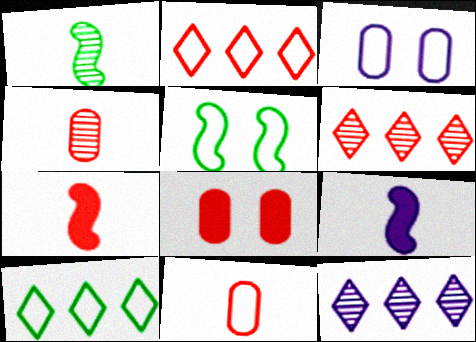[[3, 9, 12]]